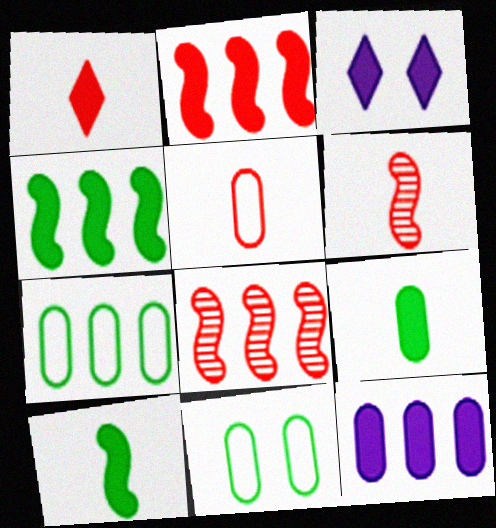[[1, 5, 6], 
[2, 3, 9], 
[3, 6, 7]]